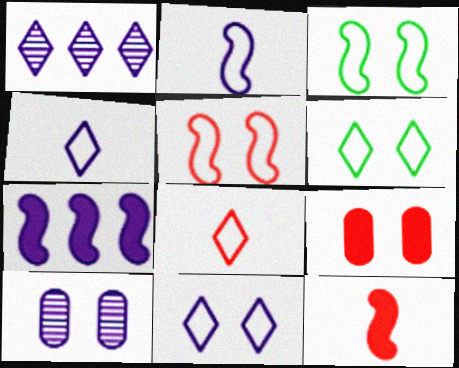[[4, 7, 10]]